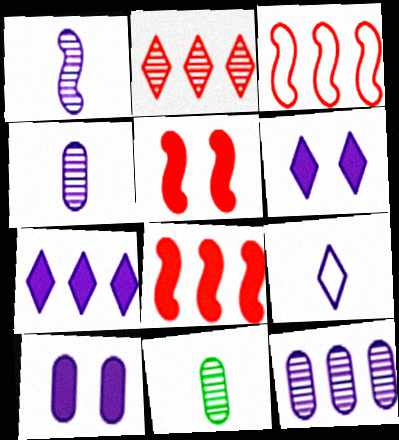[[3, 6, 11]]